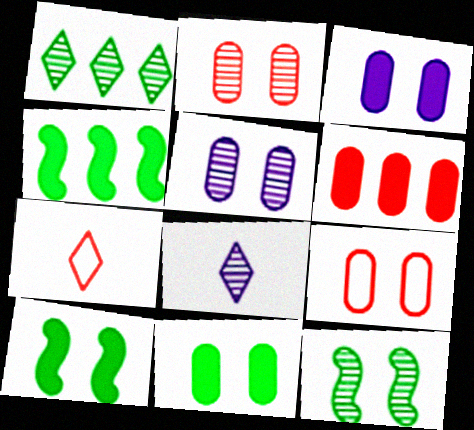[[4, 5, 7], 
[4, 8, 9], 
[5, 9, 11]]